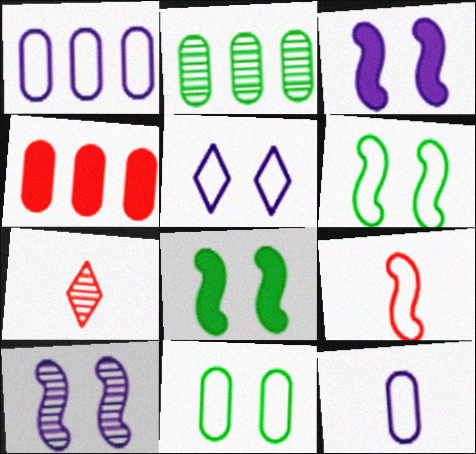[[1, 2, 4], 
[1, 7, 8], 
[2, 7, 10]]